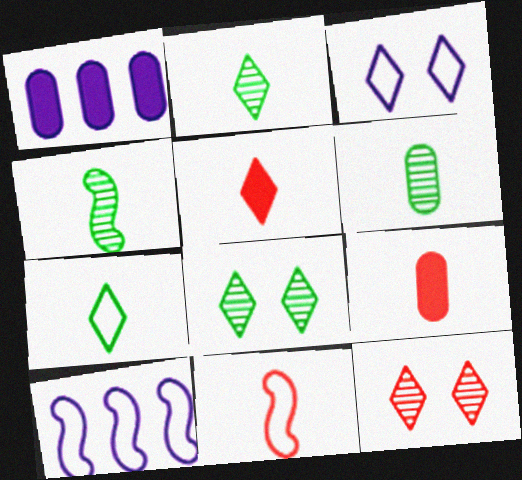[[1, 8, 11], 
[2, 4, 6], 
[8, 9, 10]]